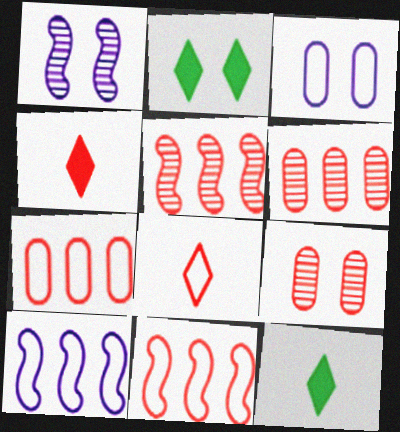[[1, 7, 12], 
[3, 5, 12], 
[4, 9, 11], 
[9, 10, 12]]